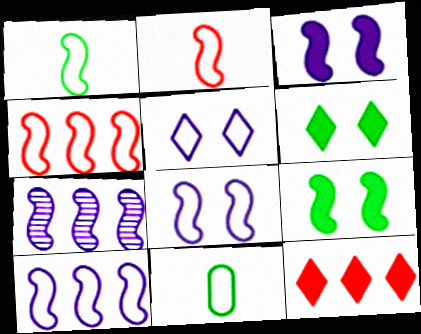[[1, 4, 8], 
[2, 7, 9], 
[4, 5, 11]]